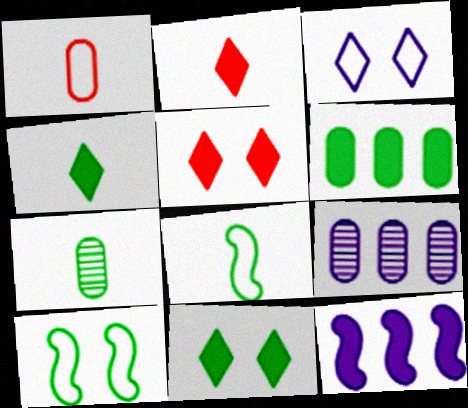[[2, 9, 10], 
[4, 7, 8], 
[5, 8, 9]]